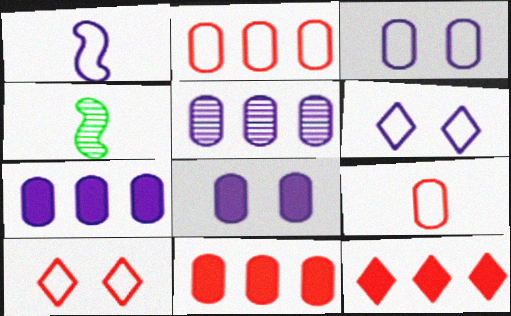[[3, 4, 12], 
[4, 6, 11], 
[4, 7, 10]]